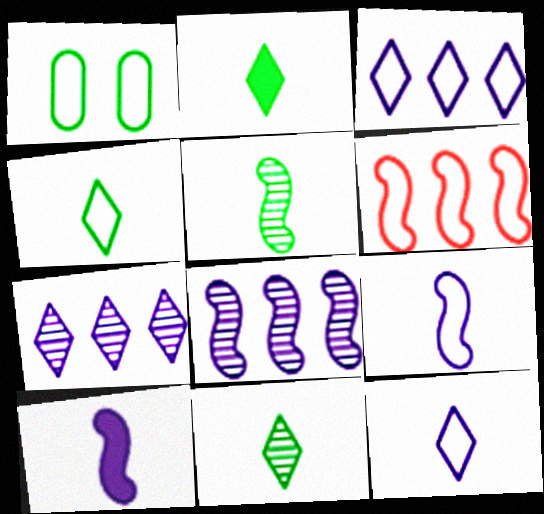[[1, 6, 12], 
[2, 4, 11]]